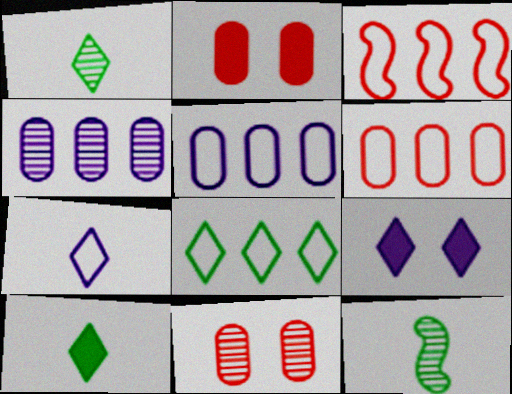[[3, 5, 8], 
[6, 9, 12]]